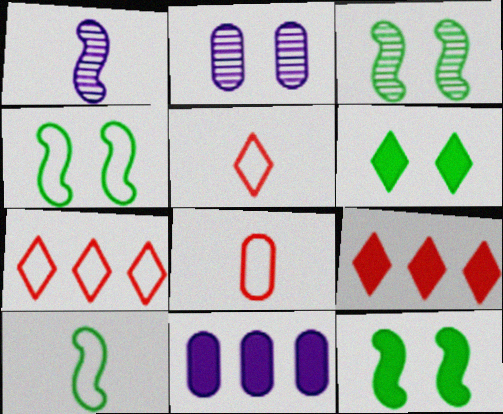[[2, 9, 10], 
[3, 4, 12], 
[3, 5, 11]]